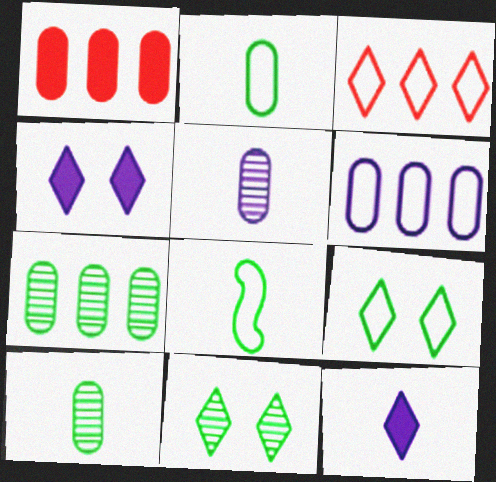[[1, 6, 7], 
[3, 11, 12]]